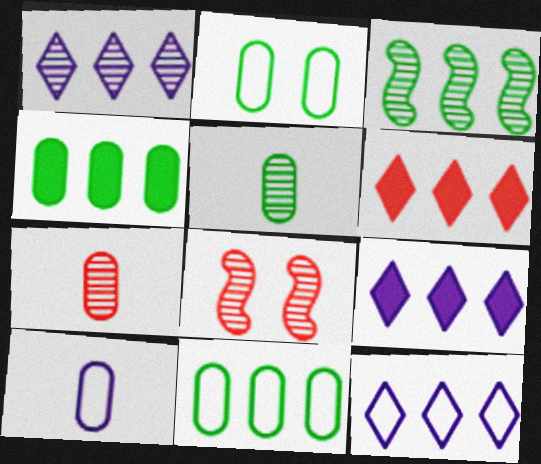[[1, 5, 8], 
[1, 9, 12], 
[2, 4, 5]]